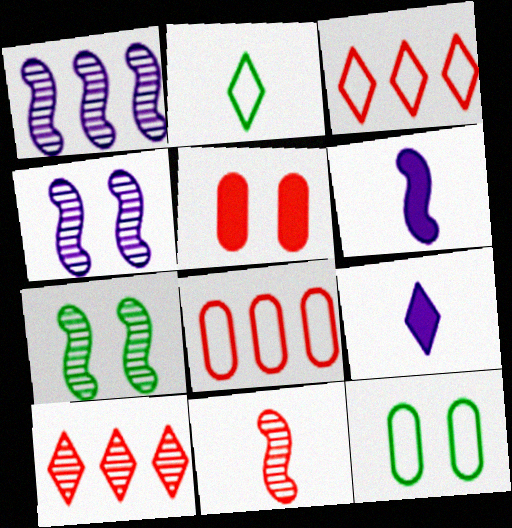[[1, 2, 5], 
[1, 7, 11], 
[3, 5, 11], 
[6, 10, 12], 
[7, 8, 9]]